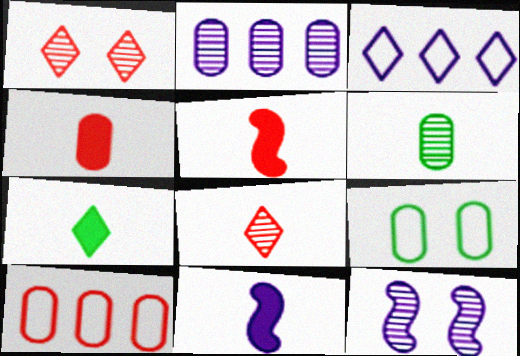[[1, 3, 7], 
[1, 5, 10], 
[2, 4, 9], 
[4, 7, 11], 
[7, 10, 12]]